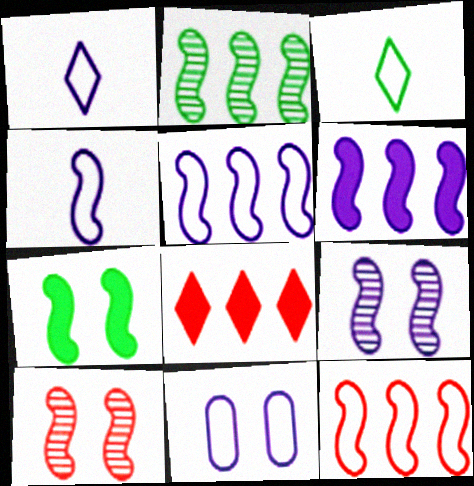[[1, 5, 11], 
[2, 6, 12], 
[3, 11, 12], 
[4, 6, 9]]